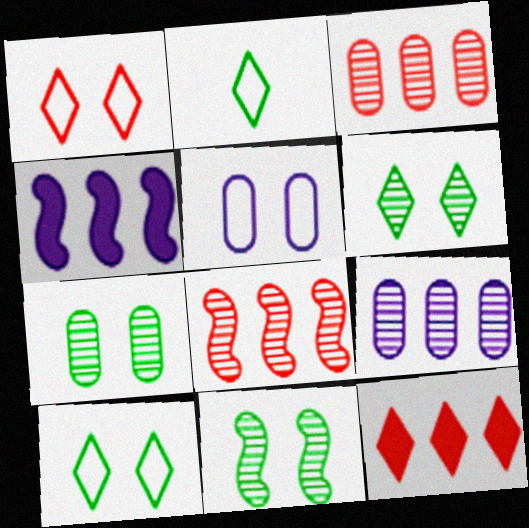[[6, 7, 11]]